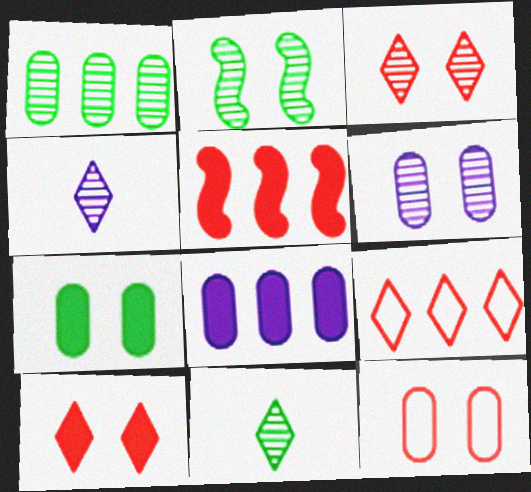[[1, 2, 11], 
[2, 3, 6], 
[6, 7, 12]]